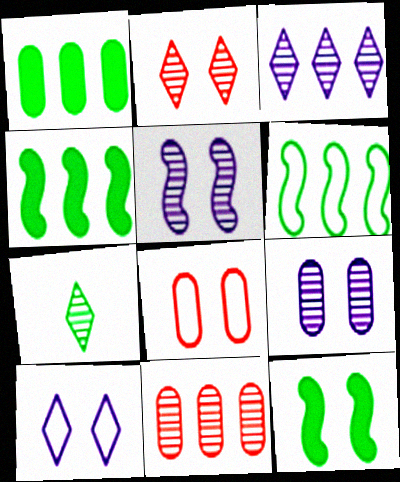[[2, 3, 7], 
[5, 7, 11]]